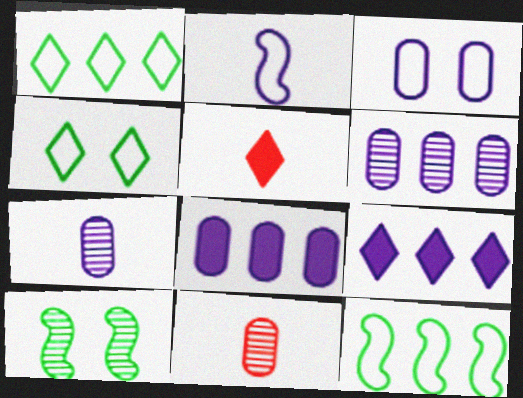[[3, 7, 8]]